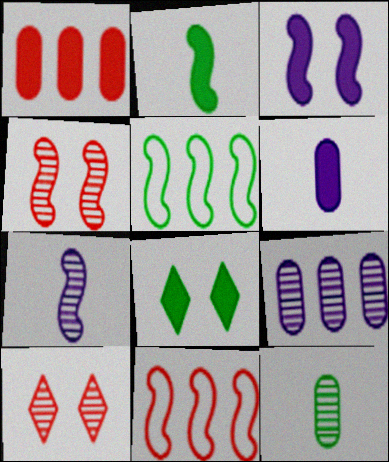[[5, 6, 10], 
[5, 8, 12]]